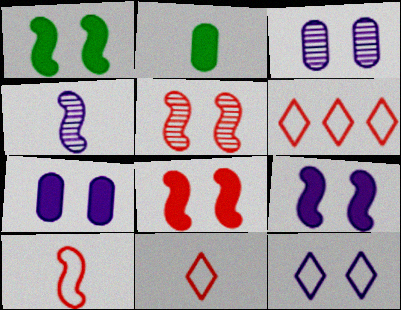[[1, 8, 9], 
[2, 4, 11], 
[3, 9, 12]]